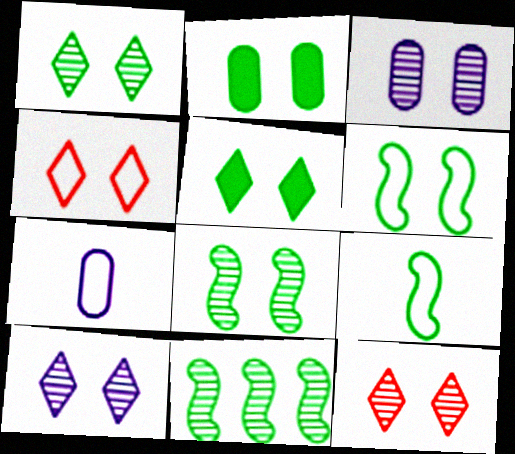[[1, 2, 6], 
[1, 10, 12], 
[3, 8, 12], 
[4, 5, 10]]